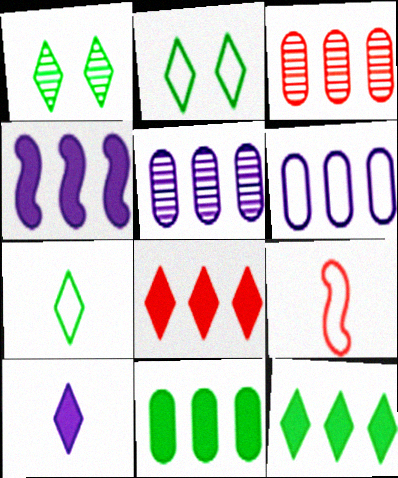[[1, 7, 12], 
[2, 6, 9], 
[3, 6, 11], 
[4, 8, 11]]